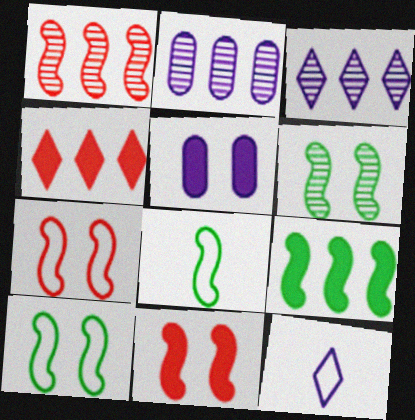[[6, 8, 9]]